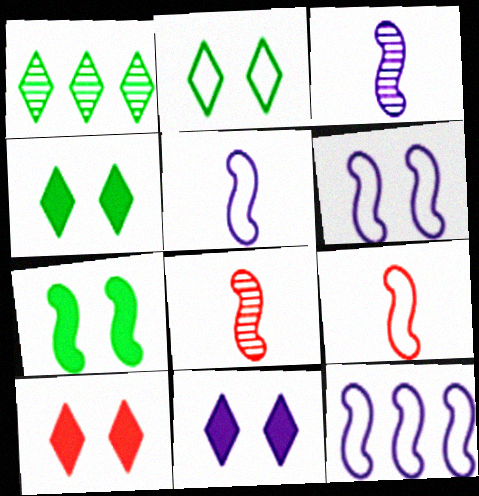[[4, 10, 11], 
[5, 6, 12], 
[7, 8, 12]]